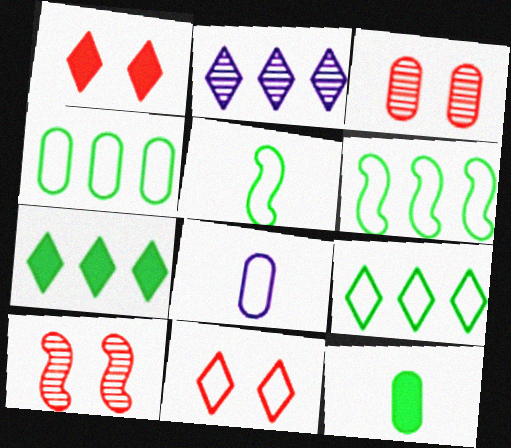[[4, 6, 9], 
[6, 8, 11], 
[7, 8, 10]]